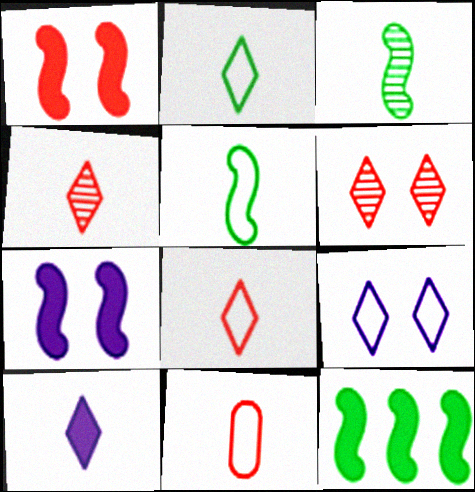[[2, 4, 10], 
[3, 10, 11]]